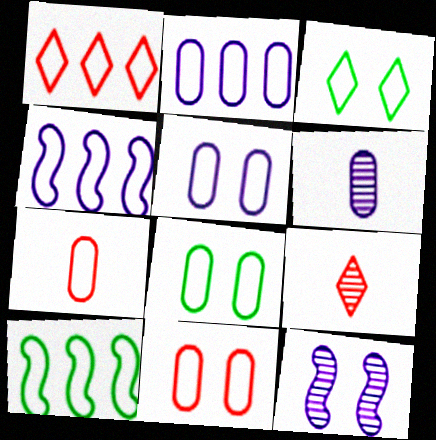[[1, 2, 10], 
[2, 7, 8], 
[3, 4, 7], 
[5, 8, 11]]